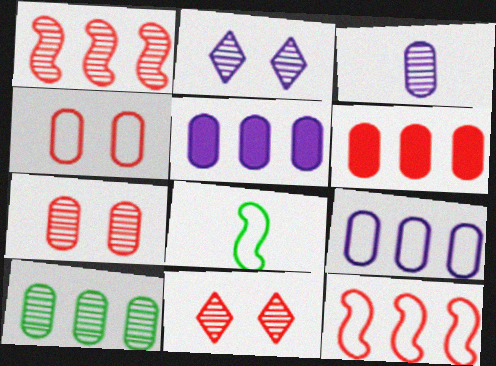[[2, 6, 8], 
[3, 7, 10], 
[5, 8, 11], 
[6, 9, 10]]